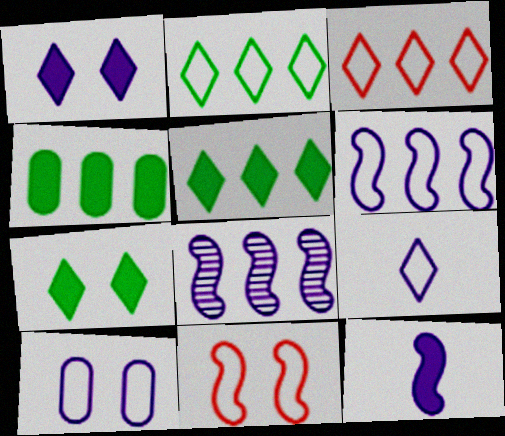[[3, 4, 8], 
[6, 9, 10]]